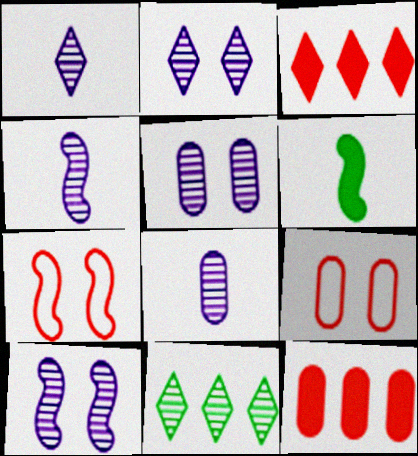[[1, 4, 8], 
[2, 5, 10]]